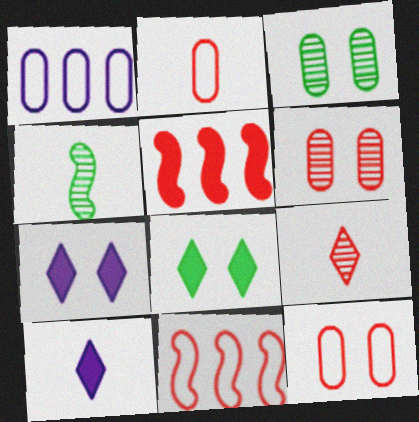[[2, 4, 10], 
[3, 10, 11], 
[5, 9, 12]]